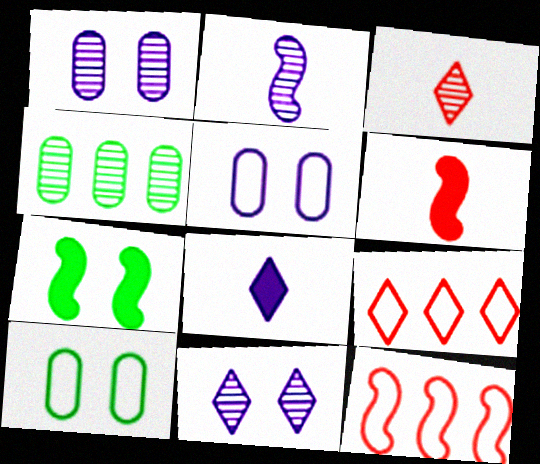[[2, 7, 12]]